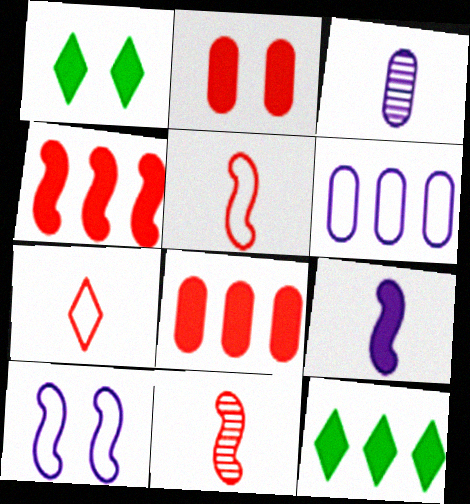[[1, 6, 11], 
[1, 8, 9], 
[2, 9, 12]]